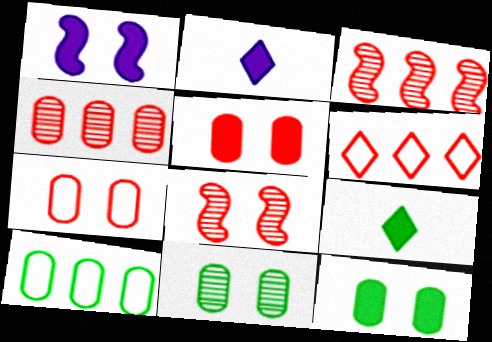[[2, 8, 10]]